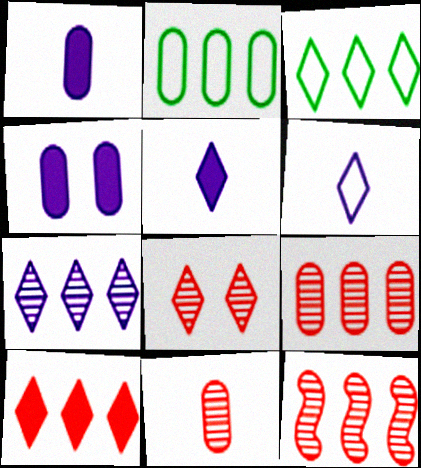[[2, 4, 11], 
[3, 5, 8], 
[3, 7, 10], 
[8, 11, 12]]